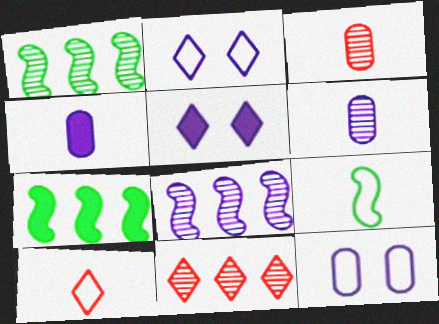[[2, 3, 7], 
[2, 4, 8]]